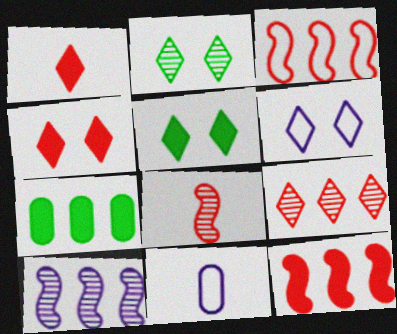[[2, 4, 6], 
[2, 11, 12], 
[6, 7, 8]]